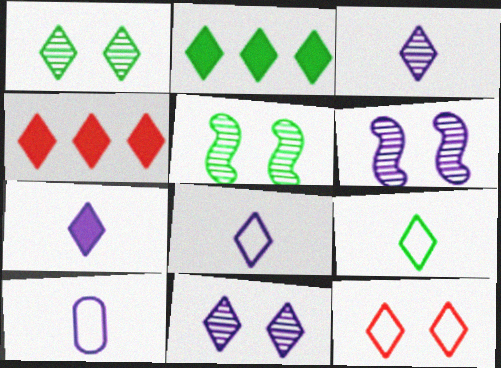[[1, 2, 9], 
[1, 4, 8], 
[2, 3, 12], 
[3, 7, 8], 
[4, 5, 10], 
[4, 9, 11]]